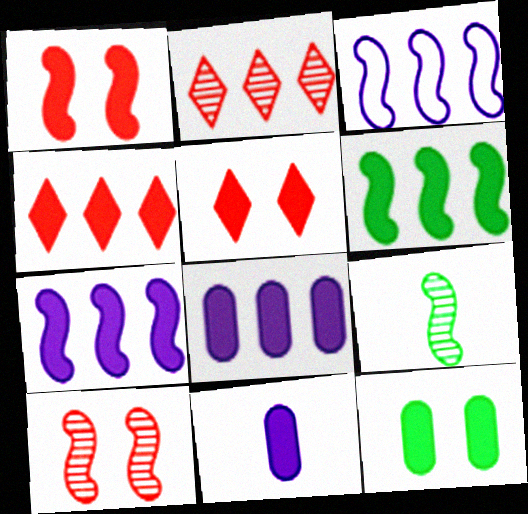[[1, 3, 9], 
[4, 6, 8], 
[5, 6, 11]]